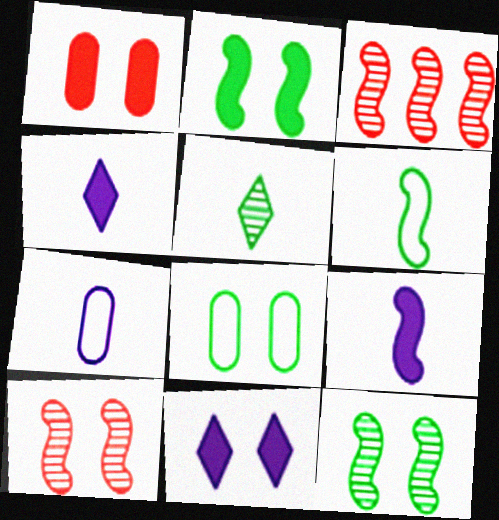[[1, 2, 11], 
[3, 4, 8], 
[8, 10, 11]]